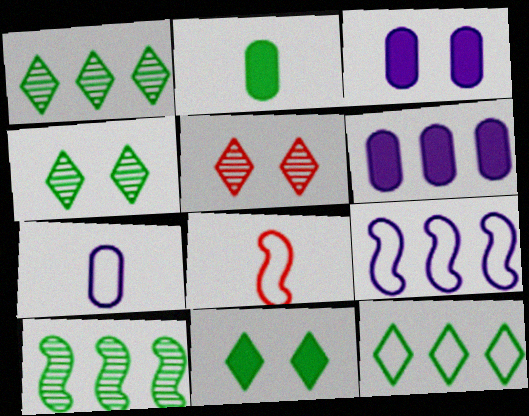[[1, 3, 8], 
[2, 5, 9], 
[4, 6, 8]]